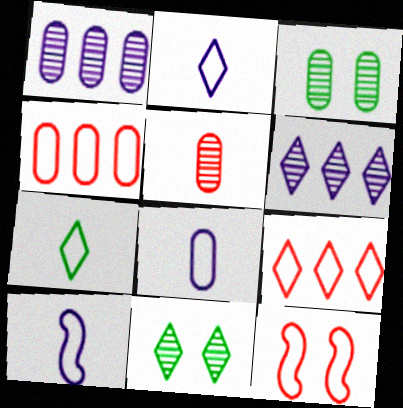[[1, 3, 5], 
[2, 8, 10]]